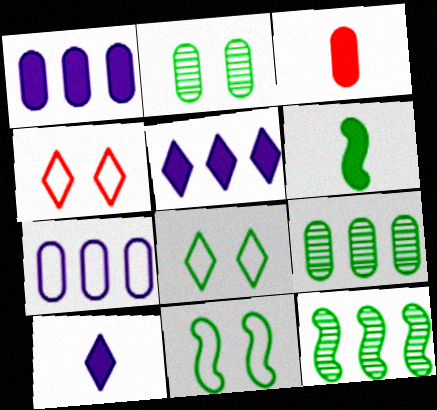[[2, 3, 7], 
[3, 6, 10], 
[6, 8, 9], 
[6, 11, 12]]